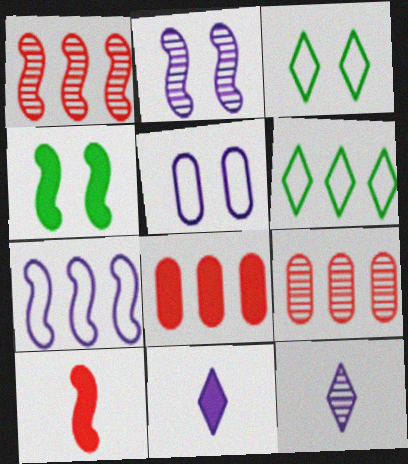[[4, 8, 11]]